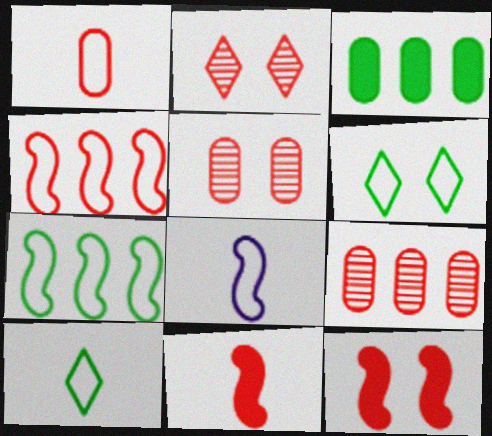[[1, 8, 10], 
[2, 3, 8]]